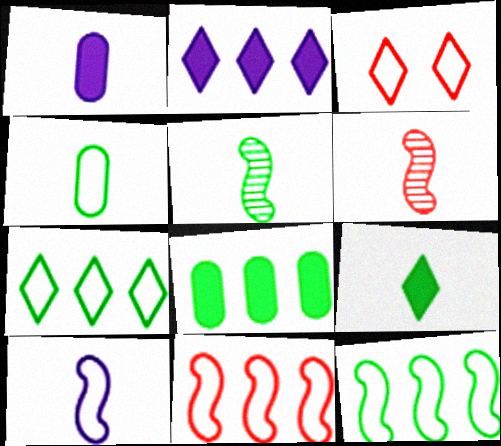[[4, 5, 9]]